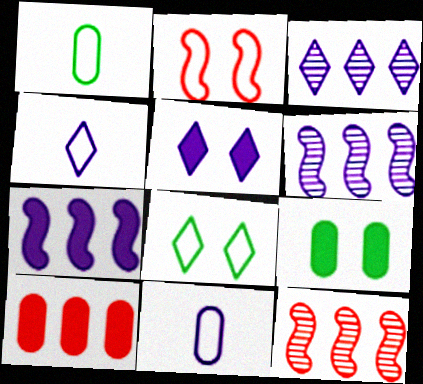[[1, 5, 12], 
[3, 4, 5], 
[4, 9, 12], 
[5, 6, 11]]